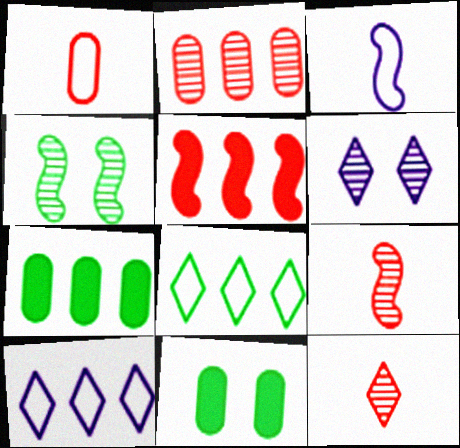[[3, 4, 5], 
[9, 10, 11]]